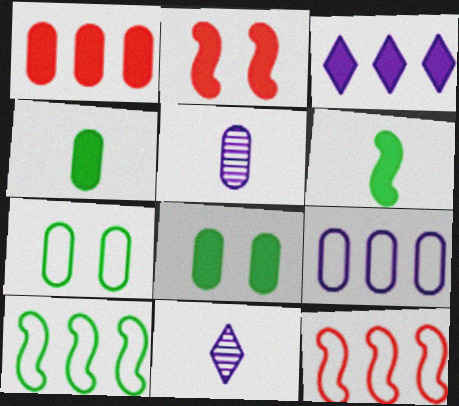[[1, 5, 7], 
[2, 3, 4], 
[8, 11, 12]]